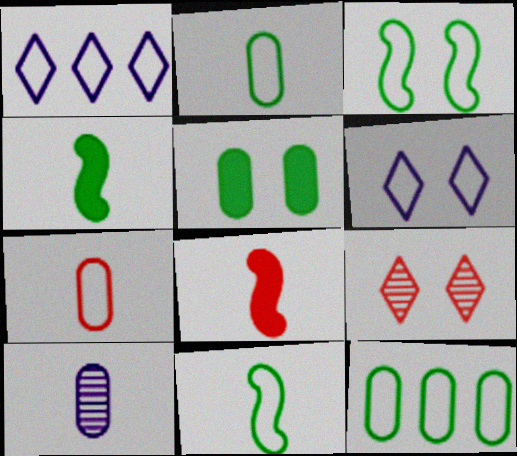[[1, 3, 7]]